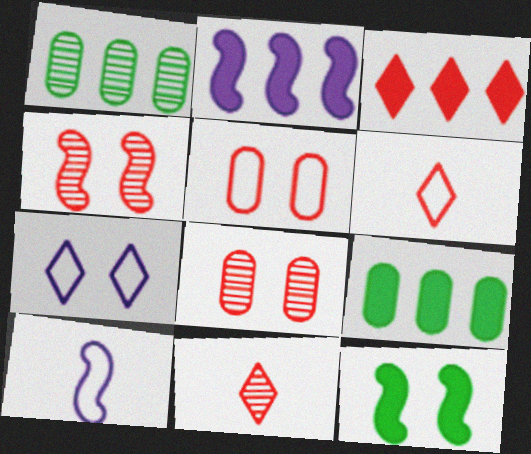[[2, 3, 9], 
[7, 8, 12]]